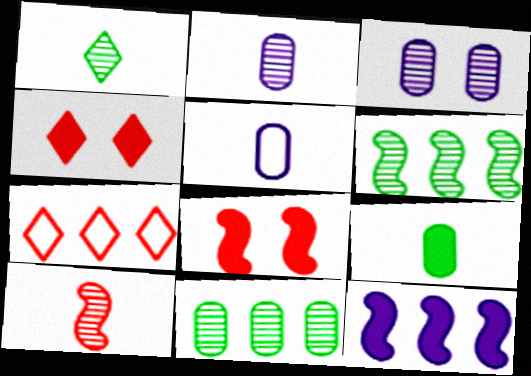[[1, 2, 10], 
[4, 5, 6], 
[4, 9, 12], 
[7, 11, 12]]